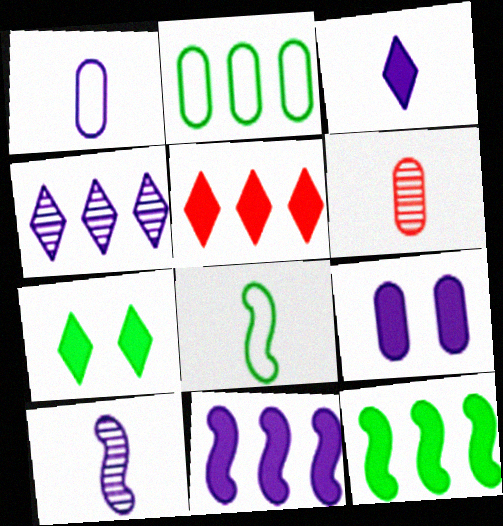[[1, 3, 10], 
[2, 6, 9], 
[3, 5, 7], 
[3, 6, 8], 
[3, 9, 11]]